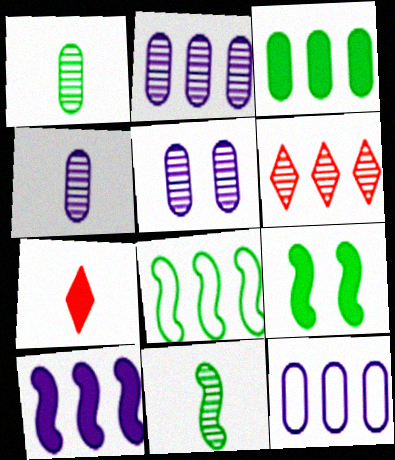[[2, 4, 5], 
[5, 6, 11], 
[5, 7, 8], 
[8, 9, 11]]